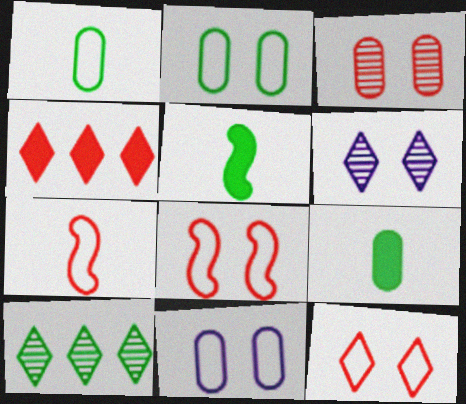[[2, 5, 10], 
[3, 4, 7]]